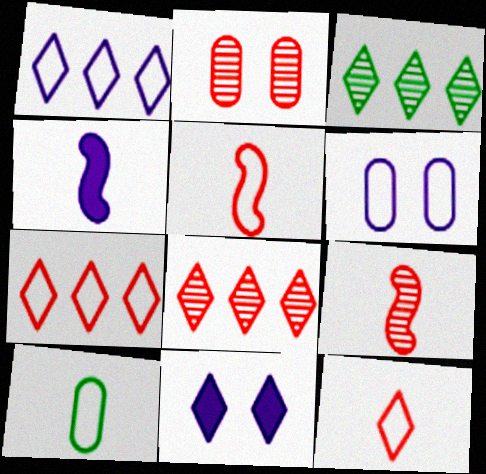[[2, 8, 9], 
[3, 11, 12]]